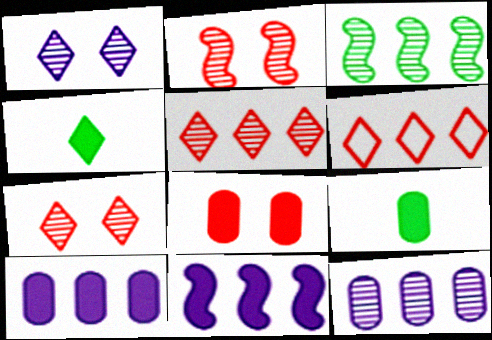[[1, 4, 6], 
[3, 5, 12], 
[3, 6, 10], 
[4, 8, 11], 
[8, 9, 10]]